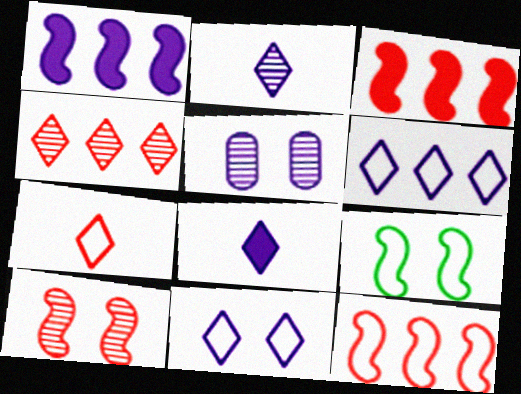[]